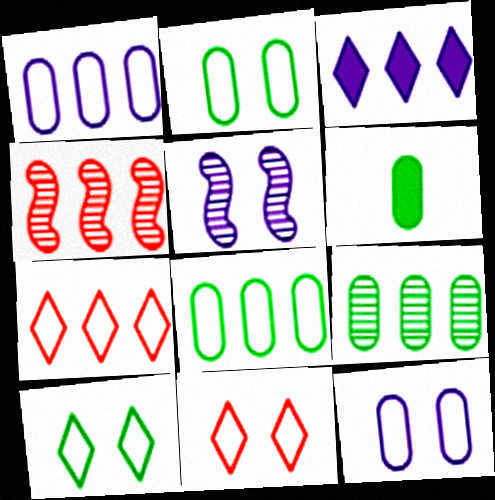[[2, 6, 9], 
[3, 4, 8], 
[5, 6, 7]]